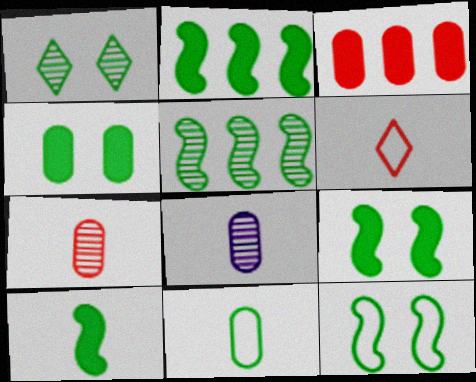[[1, 2, 11], 
[1, 4, 12], 
[2, 9, 10], 
[5, 10, 12], 
[6, 8, 10]]